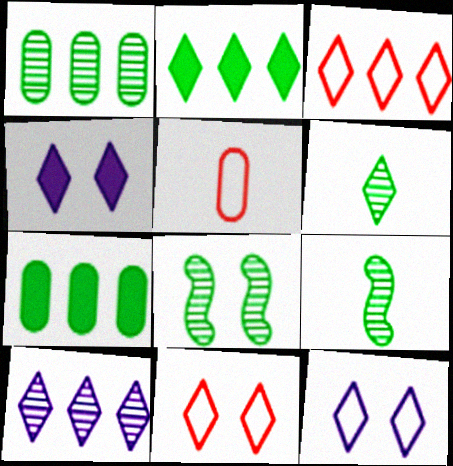[[1, 6, 8], 
[2, 3, 10], 
[3, 4, 6]]